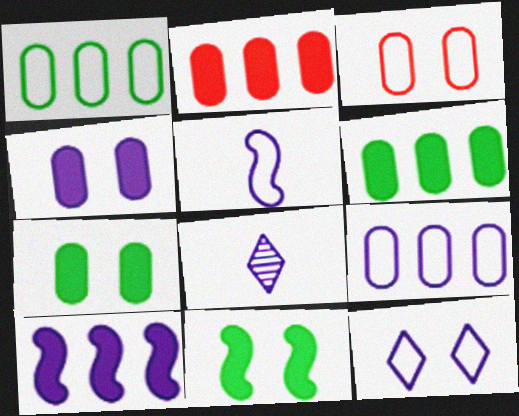[[5, 9, 12]]